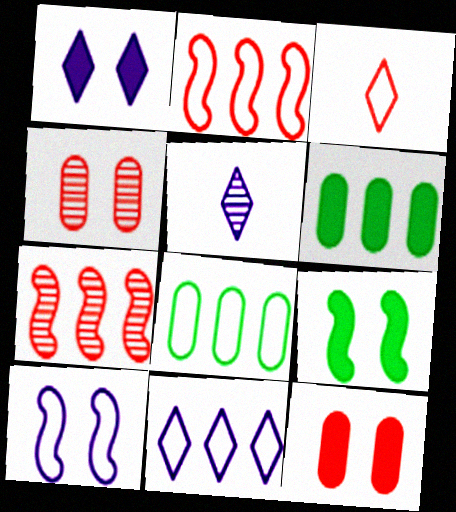[[1, 5, 11], 
[1, 9, 12], 
[2, 8, 11], 
[3, 7, 12], 
[3, 8, 10], 
[6, 7, 11]]